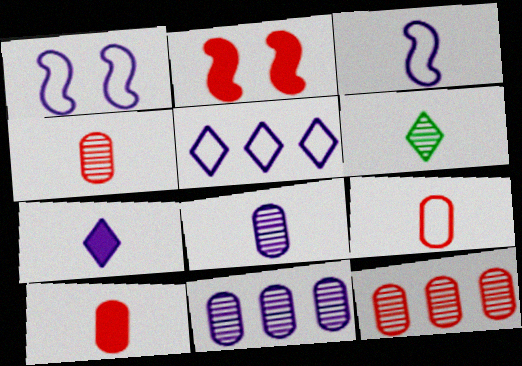[[1, 7, 11], 
[3, 6, 10], 
[3, 7, 8], 
[4, 9, 10]]